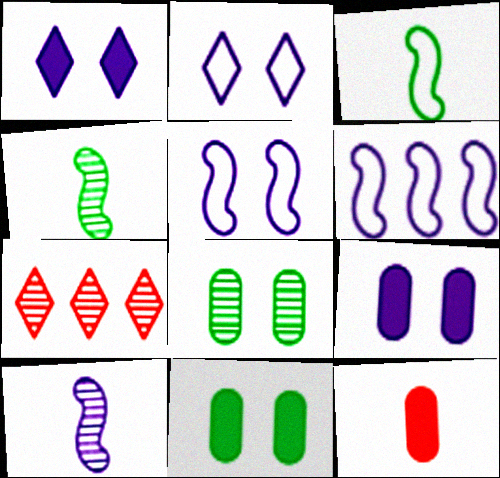[[3, 7, 9], 
[7, 8, 10]]